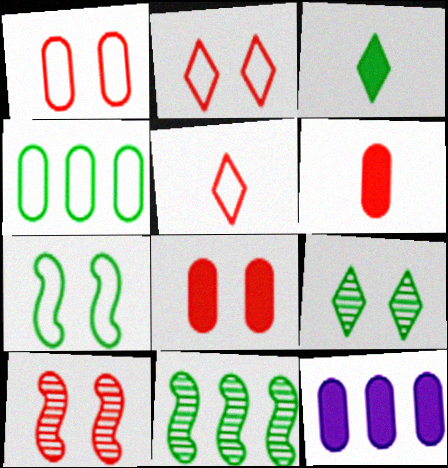[[2, 8, 10]]